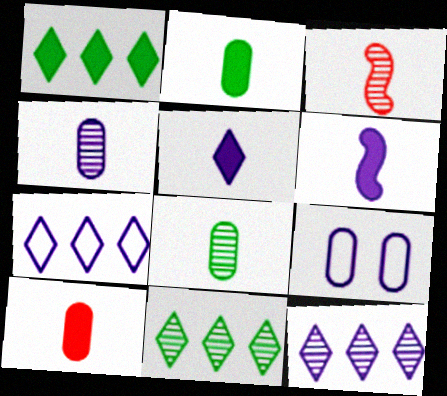[[1, 3, 9], 
[6, 9, 12]]